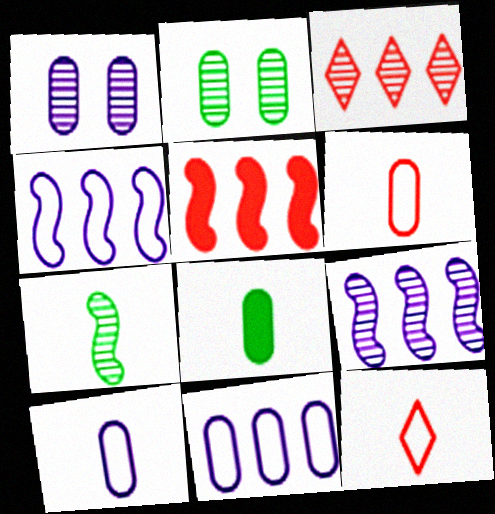[[1, 3, 7]]